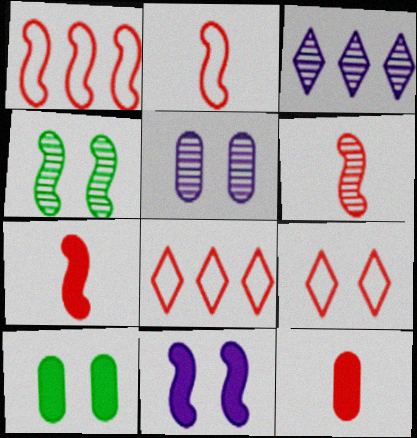[[2, 3, 10], 
[2, 6, 7]]